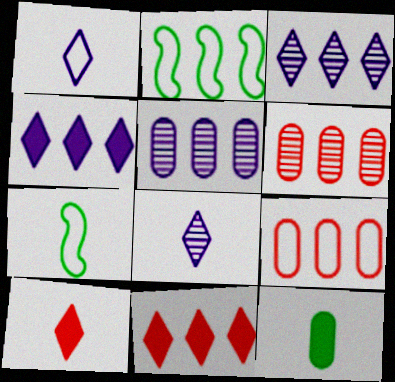[[2, 4, 6], 
[2, 5, 11]]